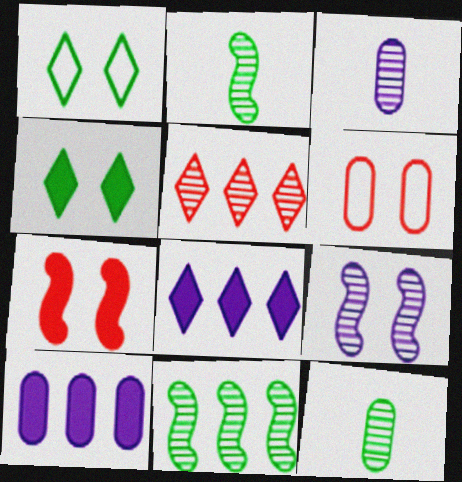[[2, 6, 8], 
[4, 6, 9], 
[5, 9, 12], 
[6, 10, 12]]